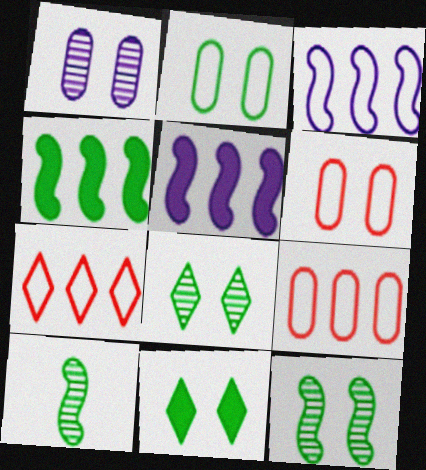[[2, 11, 12]]